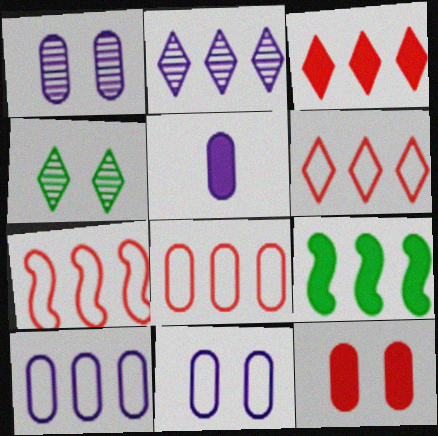[[1, 5, 10], 
[2, 8, 9], 
[4, 5, 7], 
[6, 7, 8]]